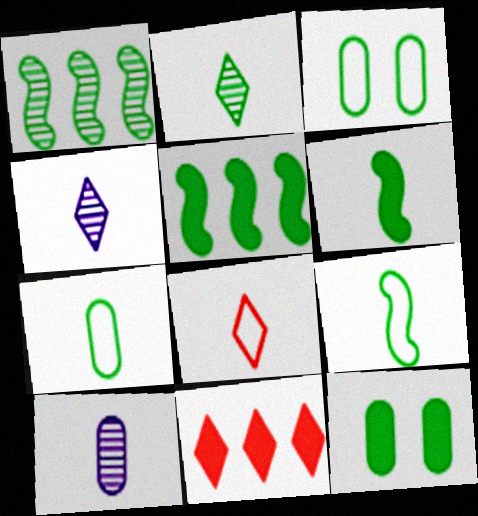[[2, 3, 5], 
[2, 6, 7], 
[6, 8, 10]]